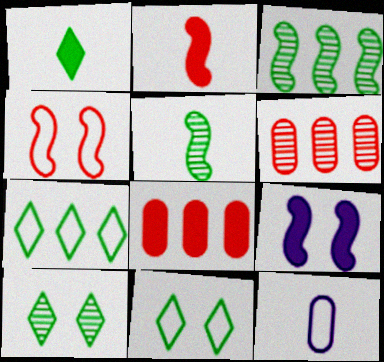[[1, 7, 10], 
[1, 8, 9], 
[4, 7, 12]]